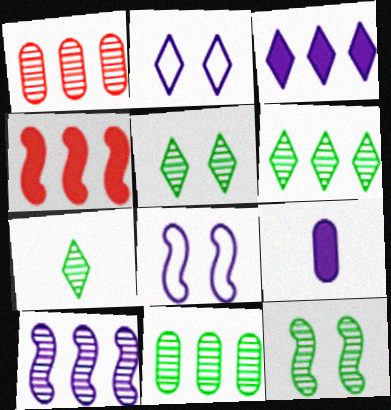[[1, 6, 10], 
[2, 9, 10], 
[5, 6, 7], 
[7, 11, 12]]